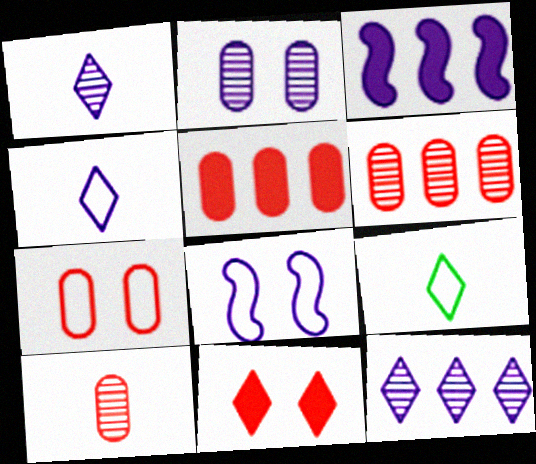[[2, 3, 4], 
[5, 7, 10], 
[9, 11, 12]]